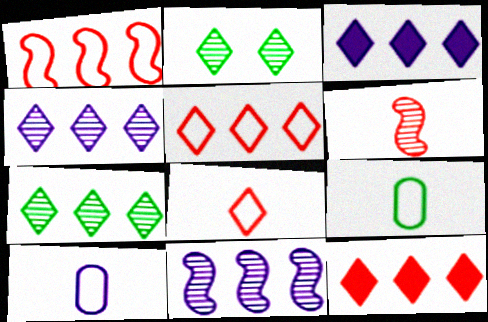[[2, 3, 8], 
[3, 5, 7]]